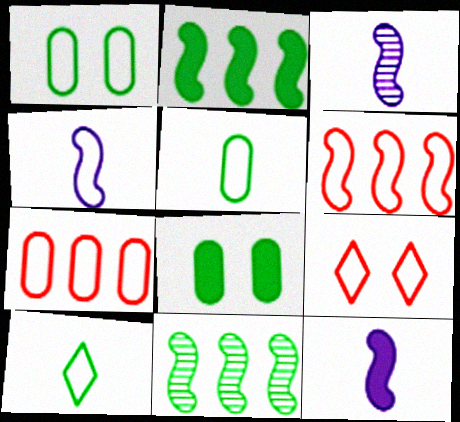[[3, 4, 12], 
[8, 10, 11]]